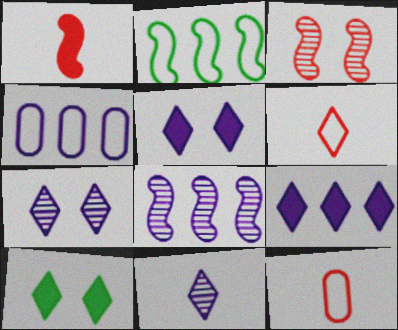[[4, 8, 9], 
[8, 10, 12]]